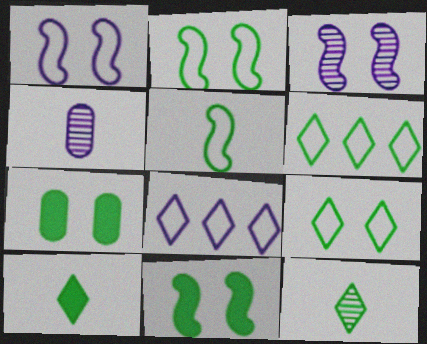[]